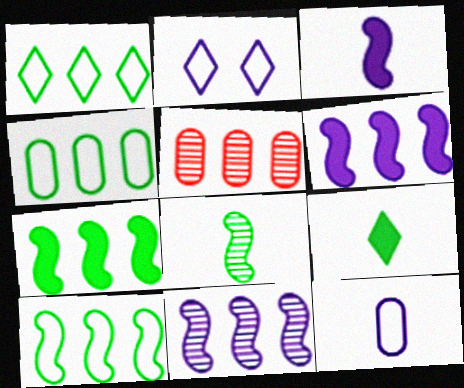[[1, 4, 10], 
[1, 5, 6]]